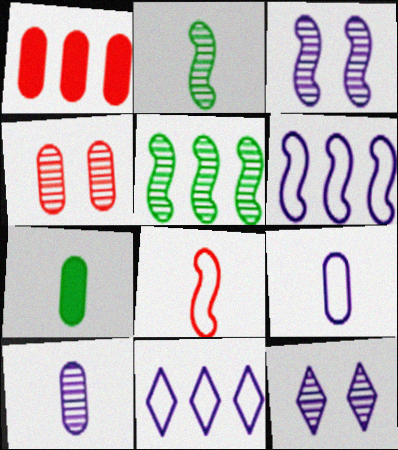[[1, 5, 11]]